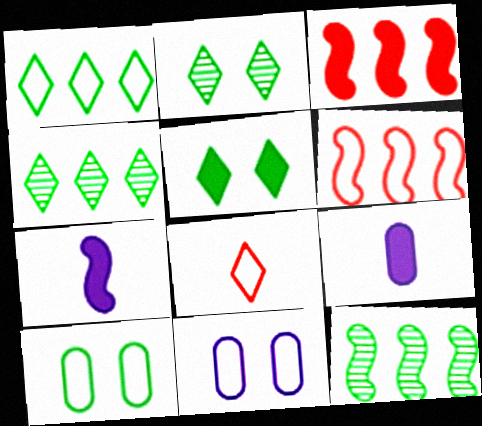[[2, 6, 9], 
[3, 5, 9]]